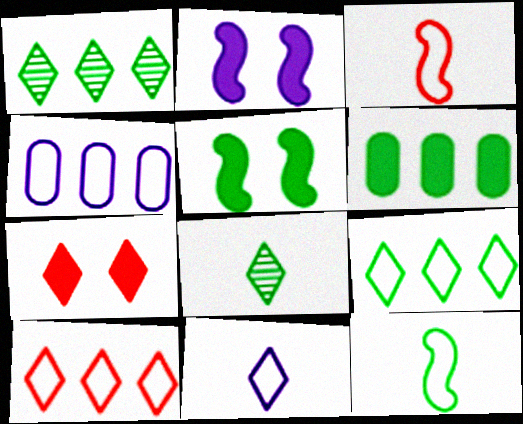[[1, 7, 11]]